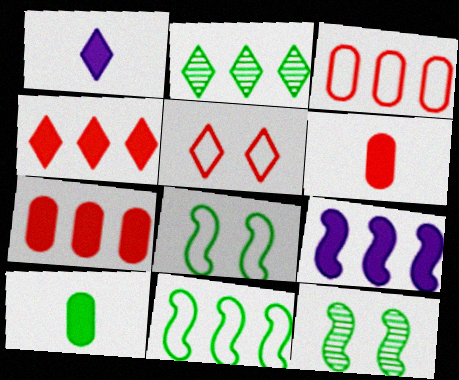[[1, 2, 5], 
[1, 3, 12], 
[2, 3, 9], 
[2, 8, 10]]